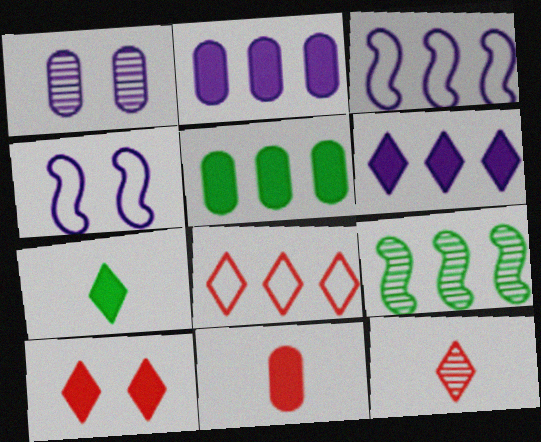[[1, 9, 12], 
[2, 8, 9], 
[4, 5, 12], 
[6, 7, 10], 
[8, 10, 12]]